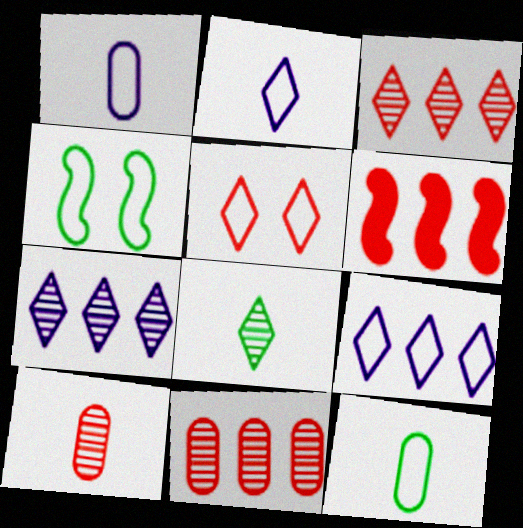[[5, 6, 10]]